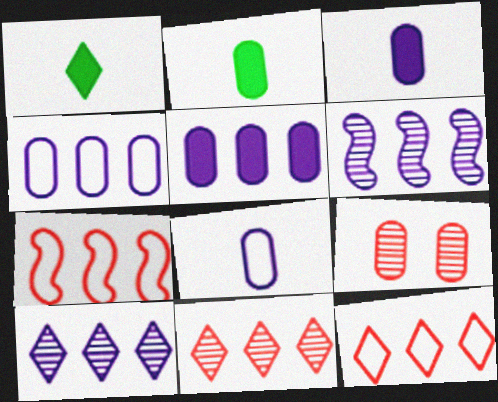[[2, 4, 9]]